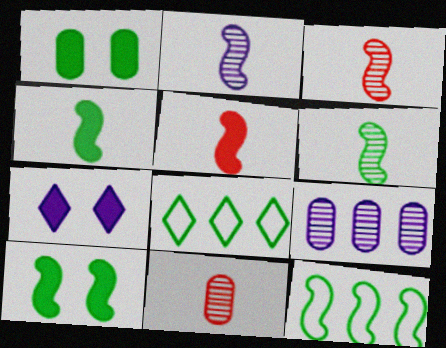[[1, 6, 8], 
[2, 3, 6], 
[6, 10, 12], 
[7, 11, 12]]